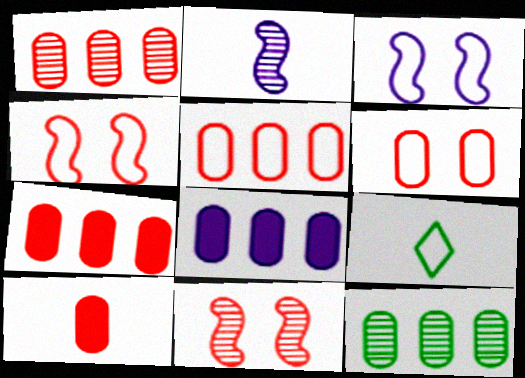[[1, 5, 7], 
[1, 6, 10], 
[2, 9, 10], 
[3, 5, 9], 
[5, 8, 12], 
[8, 9, 11]]